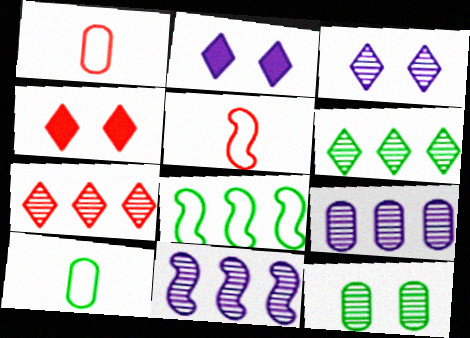[[4, 10, 11]]